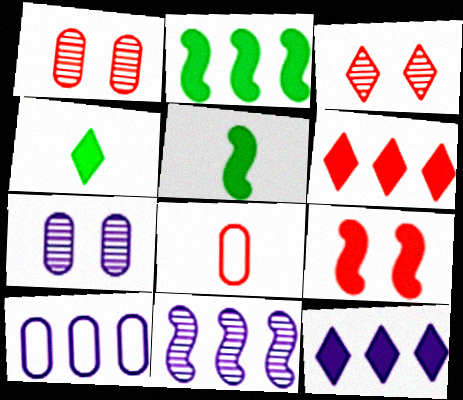[[3, 5, 10], 
[10, 11, 12]]